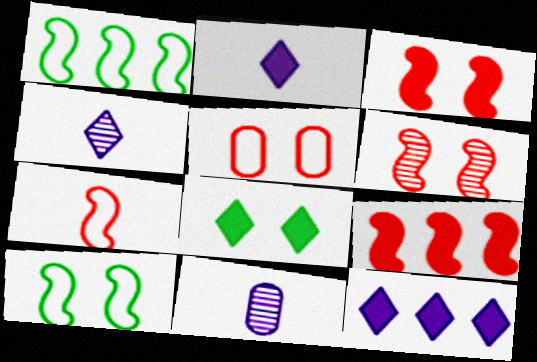[[6, 7, 9]]